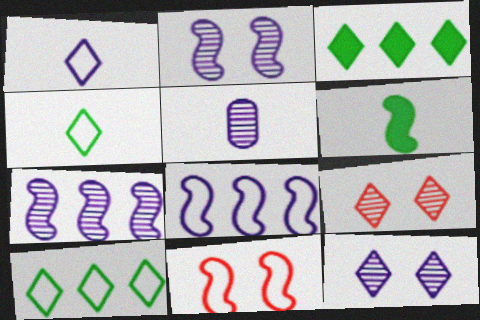[[1, 3, 9], 
[3, 5, 11], 
[5, 7, 12], 
[6, 7, 11]]